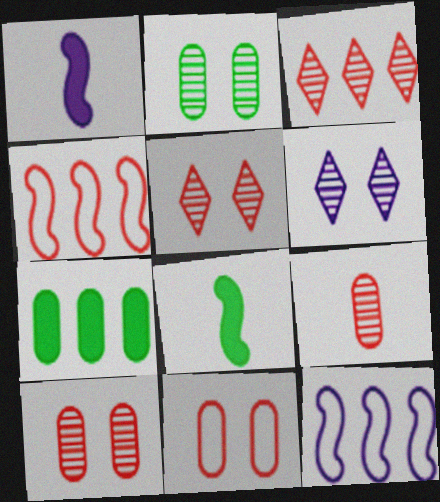[[3, 7, 12]]